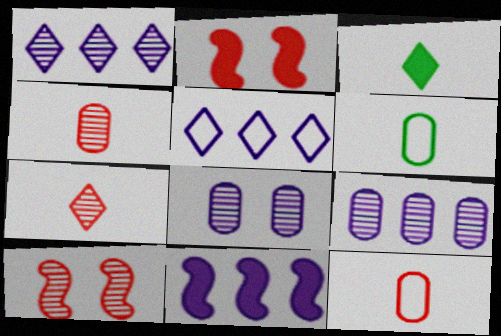[[1, 2, 6], 
[5, 9, 11]]